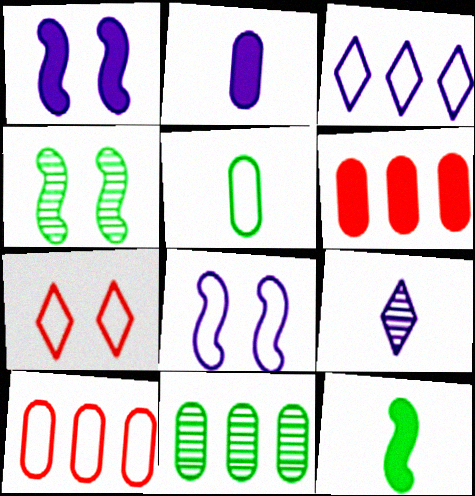[]